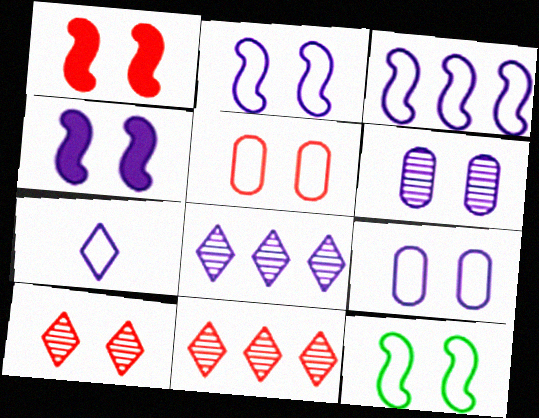[[1, 5, 10], 
[3, 7, 9]]